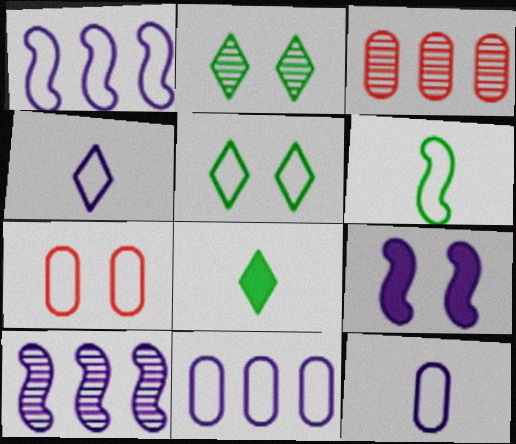[[2, 7, 9], 
[7, 8, 10]]